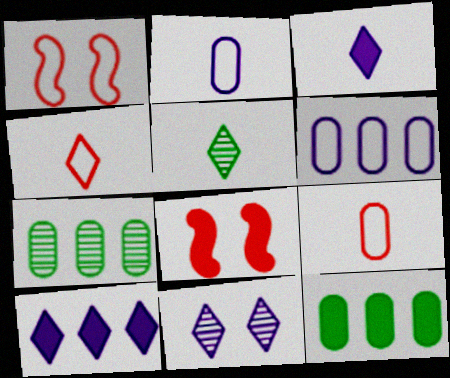[[1, 3, 7], 
[3, 4, 5], 
[3, 8, 12], 
[5, 6, 8]]